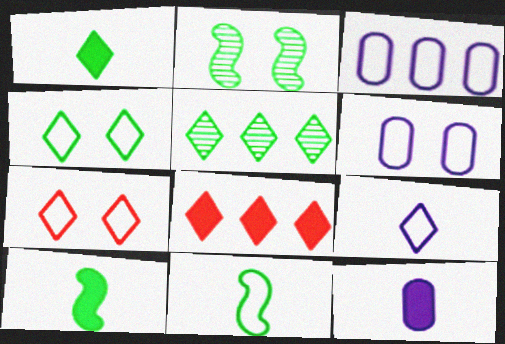[[1, 4, 5], 
[3, 7, 11]]